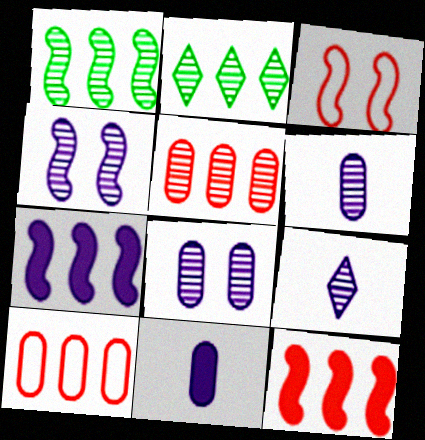[[2, 3, 11], 
[2, 7, 10]]